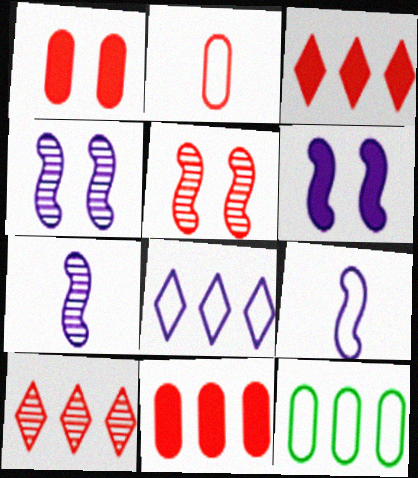[[2, 3, 5]]